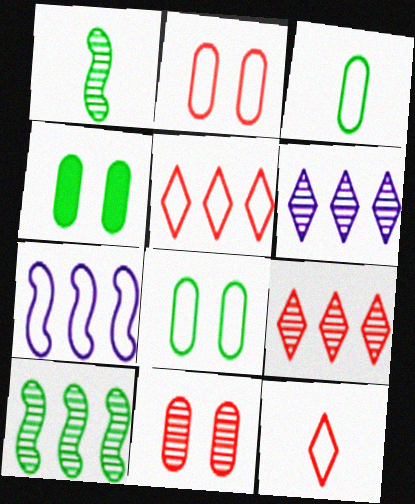[[1, 6, 11], 
[7, 8, 12]]